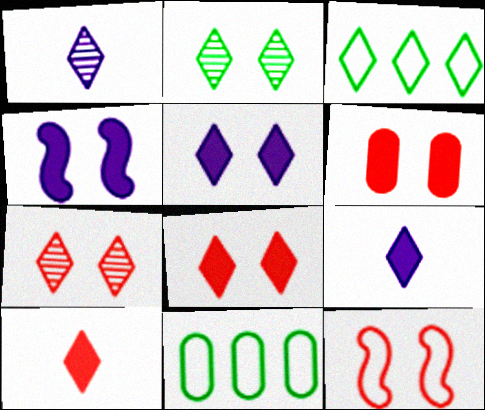[[1, 3, 8], 
[3, 7, 9], 
[6, 7, 12]]